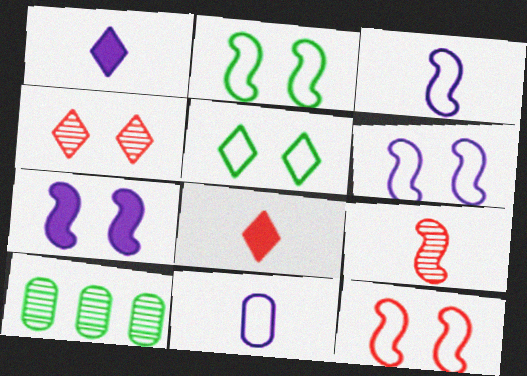[[1, 10, 12], 
[2, 6, 12], 
[6, 8, 10]]